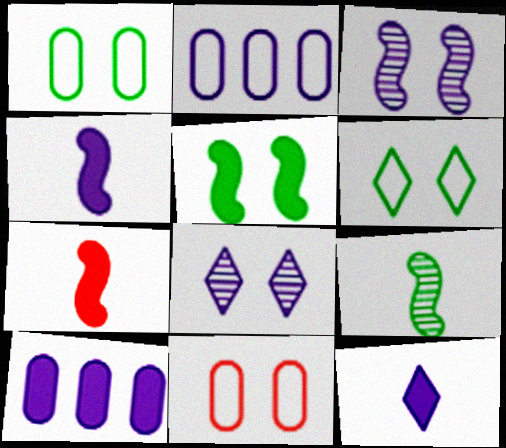[[2, 3, 12], 
[2, 4, 8], 
[5, 8, 11]]